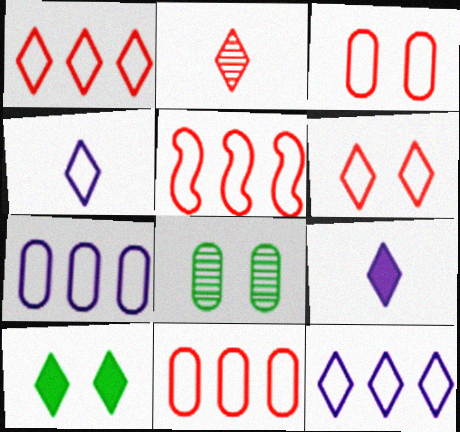[[1, 5, 11], 
[2, 10, 12], 
[5, 8, 9]]